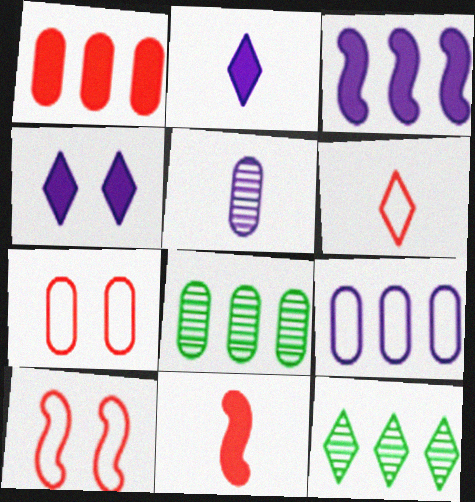[[1, 8, 9], 
[2, 8, 10], 
[4, 6, 12]]